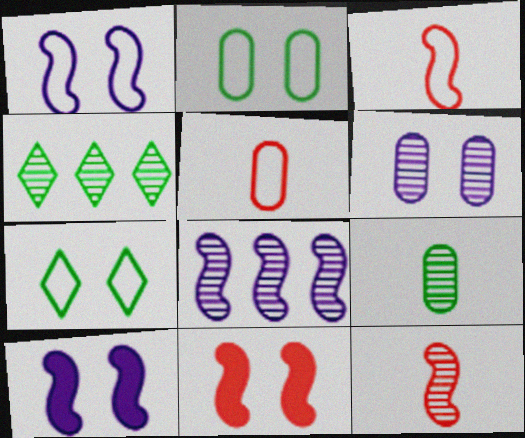[[4, 5, 10], 
[4, 6, 12], 
[6, 7, 11]]